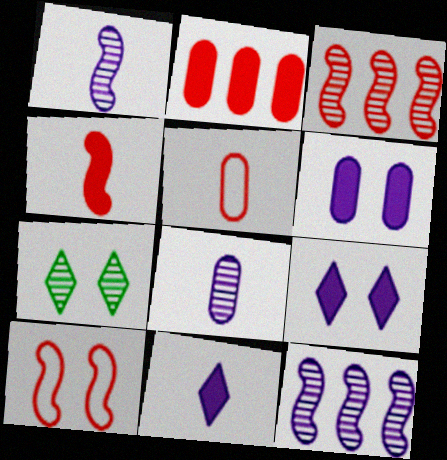[[3, 4, 10], 
[3, 7, 8], 
[6, 7, 10]]